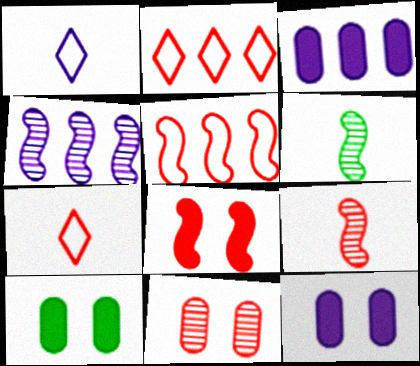[[1, 4, 12], 
[2, 6, 12], 
[4, 7, 10], 
[5, 8, 9]]